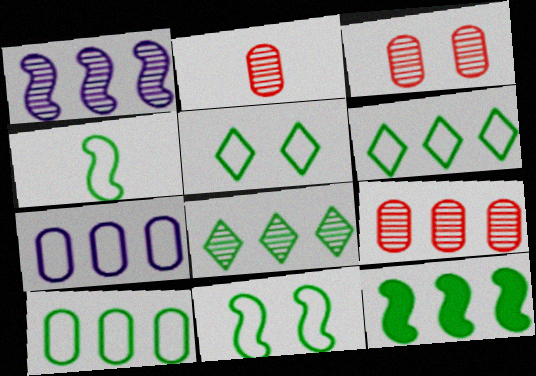[[1, 8, 9], 
[2, 3, 9], 
[4, 5, 10], 
[8, 10, 12]]